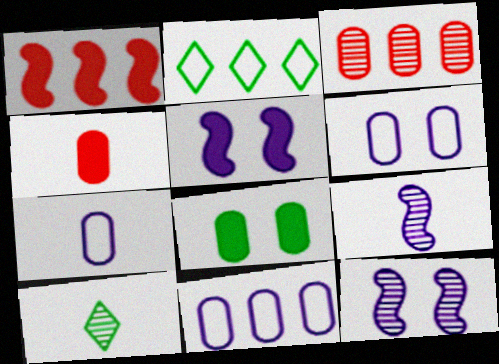[[1, 6, 10], 
[2, 4, 12], 
[3, 7, 8], 
[3, 10, 12], 
[6, 7, 11]]